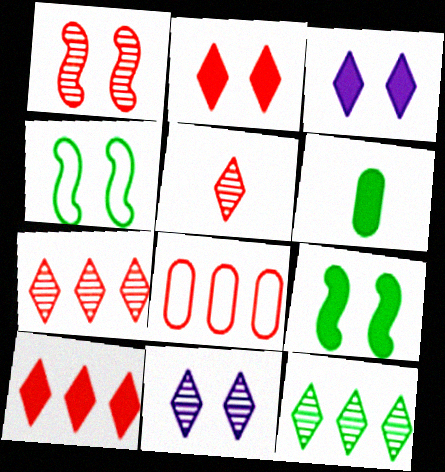[[4, 6, 12], 
[5, 11, 12]]